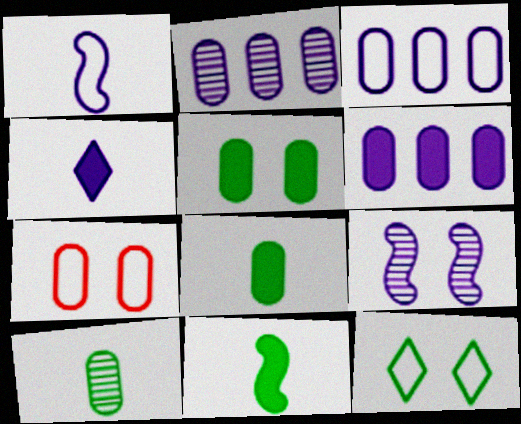[[2, 3, 6], 
[2, 7, 8], 
[3, 4, 9], 
[6, 7, 10]]